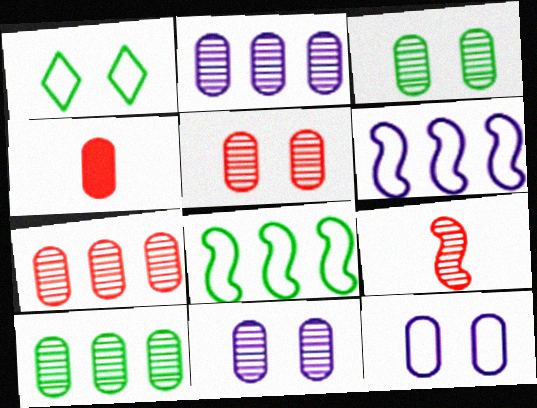[[2, 7, 10], 
[3, 5, 11], 
[4, 10, 12]]